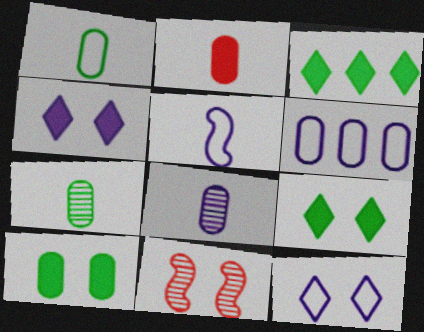[[1, 2, 8], 
[5, 6, 12], 
[10, 11, 12]]